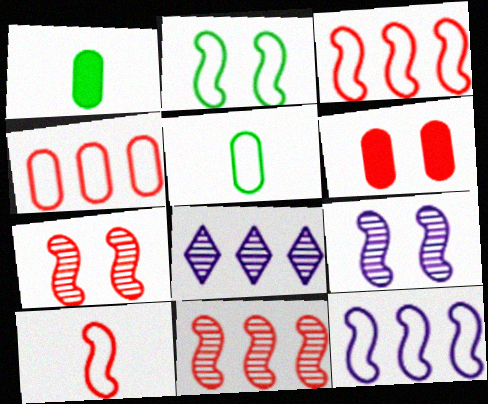[[2, 10, 12]]